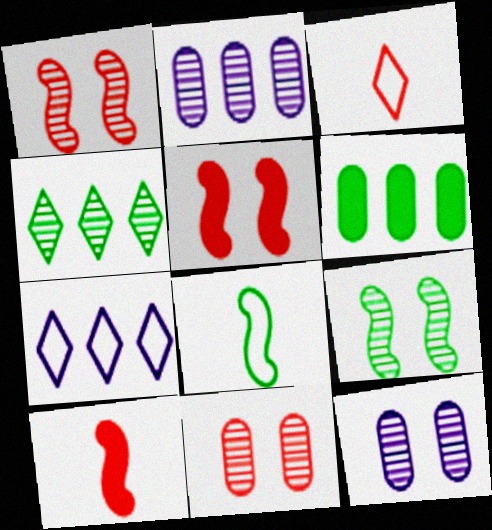[]